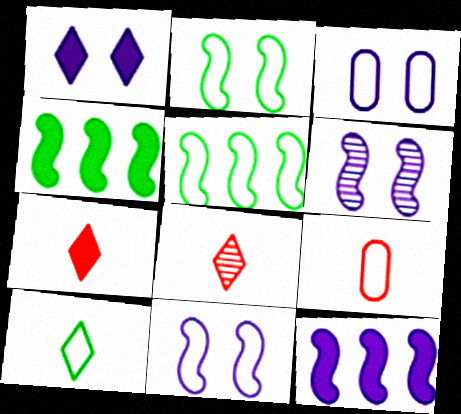[[1, 3, 6], 
[3, 4, 8]]